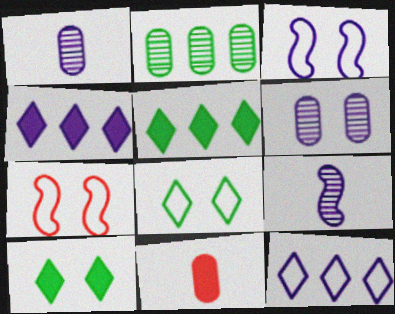[[1, 3, 4], 
[1, 5, 7], 
[6, 7, 10]]